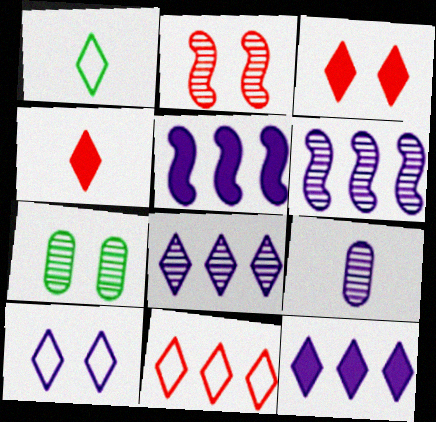[[1, 3, 8], 
[1, 10, 11], 
[5, 9, 10]]